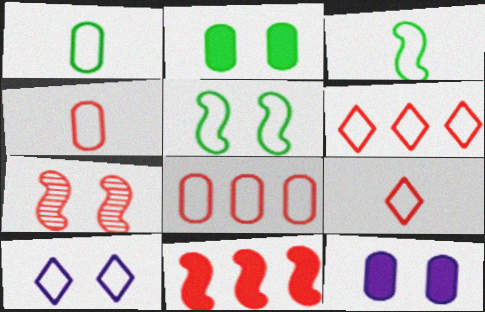[[2, 7, 10], 
[3, 8, 10]]